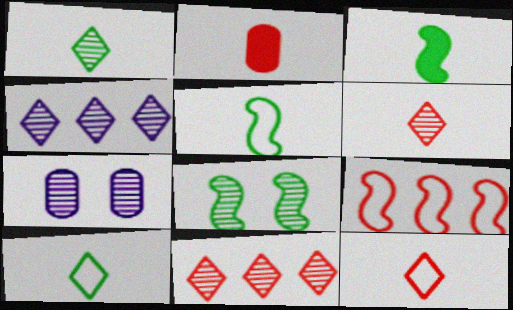[]